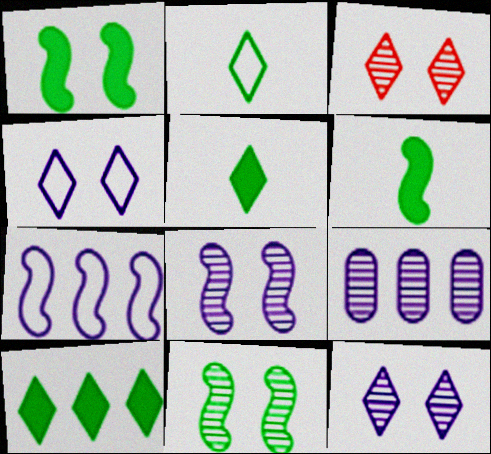[]